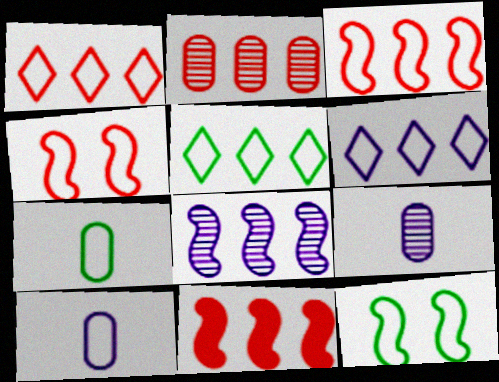[[1, 2, 11], 
[1, 5, 6], 
[1, 10, 12], 
[4, 5, 10], 
[4, 6, 7], 
[5, 7, 12]]